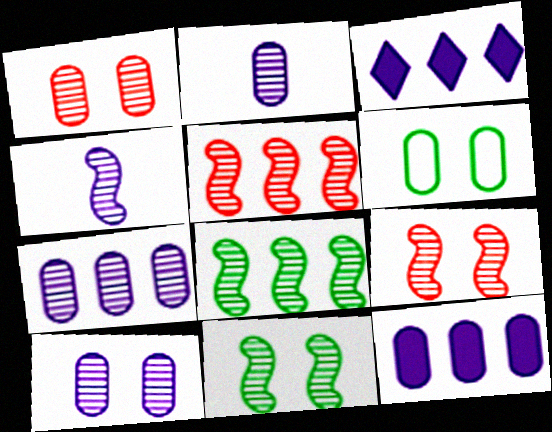[[2, 7, 10], 
[4, 5, 11], 
[4, 8, 9]]